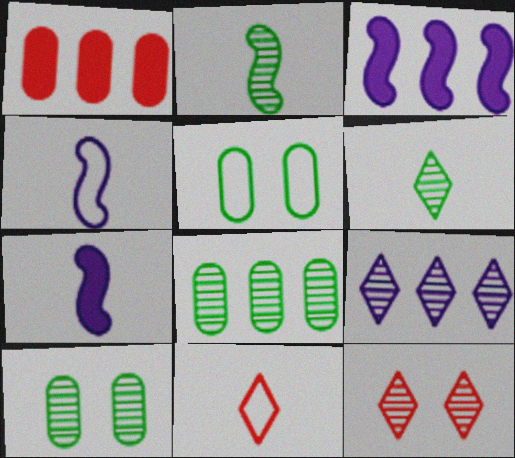[[3, 10, 11], 
[6, 9, 12]]